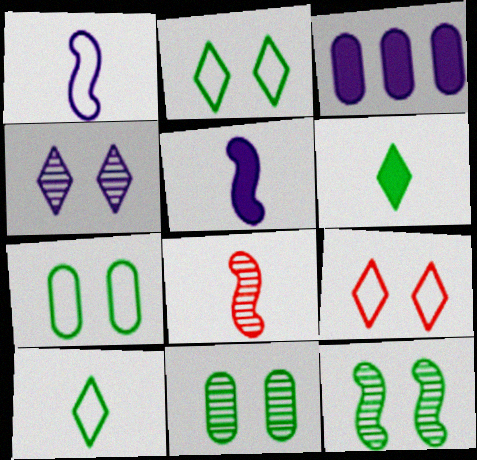[[1, 3, 4], 
[2, 3, 8]]